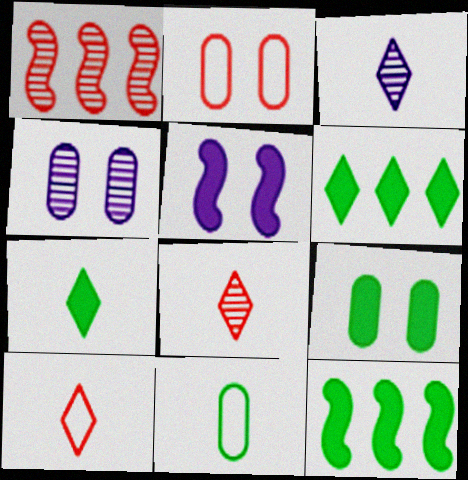[[2, 3, 12], 
[2, 4, 9], 
[3, 7, 10], 
[4, 10, 12], 
[7, 9, 12]]